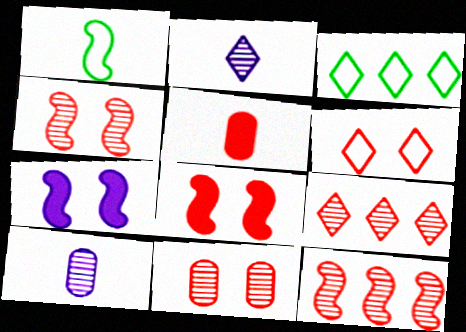[[1, 2, 5], 
[1, 7, 12], 
[3, 8, 10], 
[5, 6, 12], 
[6, 8, 11]]